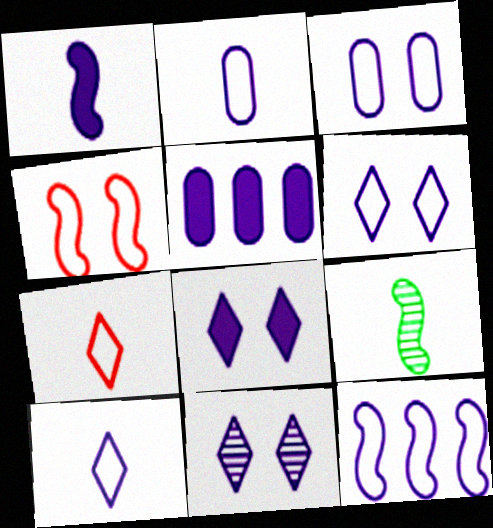[[1, 5, 8], 
[2, 6, 12], 
[3, 10, 12], 
[6, 8, 11]]